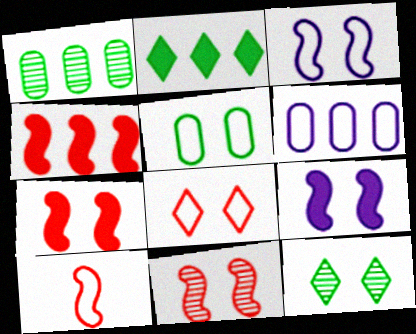[[3, 5, 8], 
[4, 10, 11]]